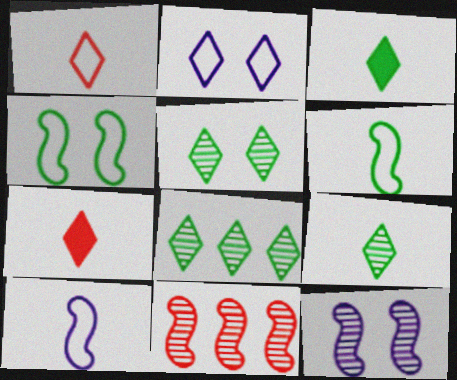[[2, 7, 8], 
[5, 8, 9]]